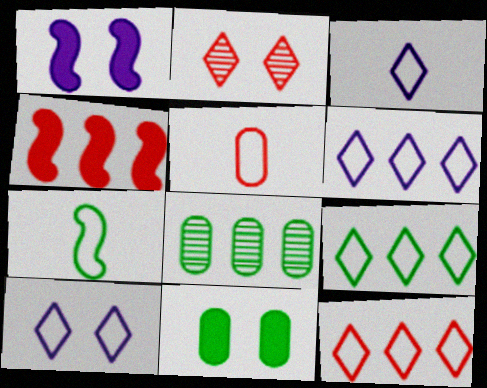[[2, 4, 5], 
[3, 5, 7], 
[3, 6, 10], 
[4, 6, 8], 
[6, 9, 12]]